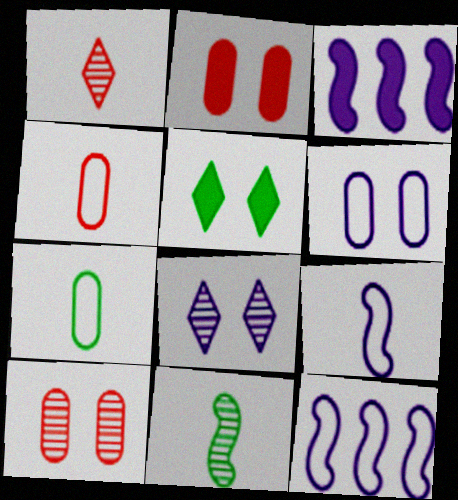[]